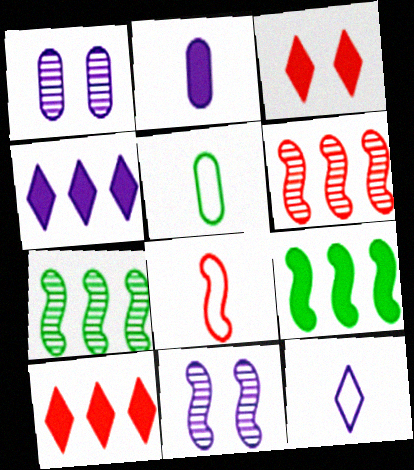[[2, 3, 9], 
[5, 8, 12], 
[5, 10, 11], 
[8, 9, 11]]